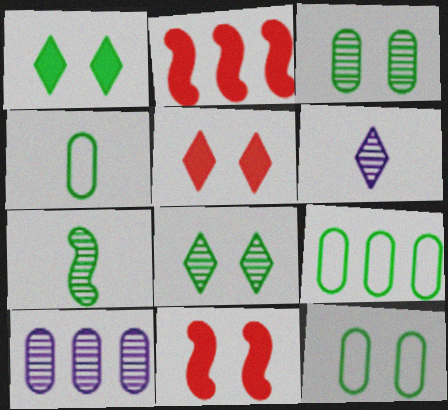[[1, 7, 9], 
[2, 6, 12], 
[4, 9, 12], 
[6, 9, 11]]